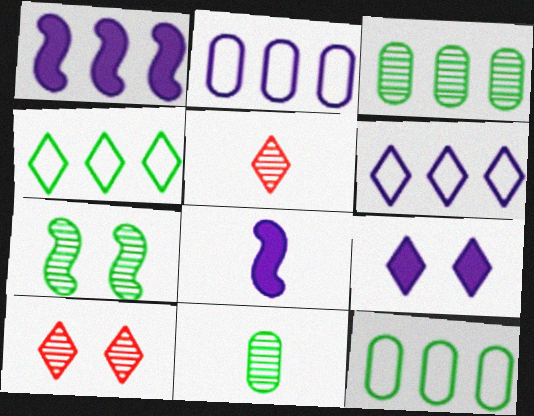[[4, 5, 9], 
[8, 10, 12]]